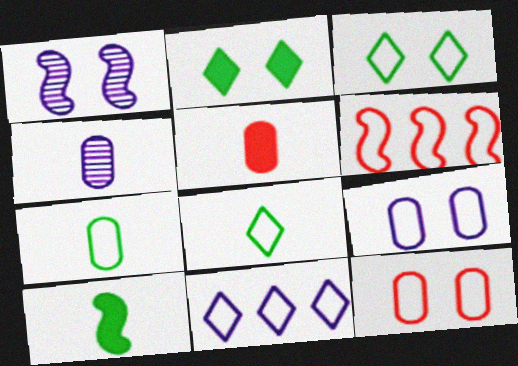[[1, 2, 12], 
[1, 6, 10], 
[2, 4, 6], 
[4, 5, 7], 
[6, 8, 9]]